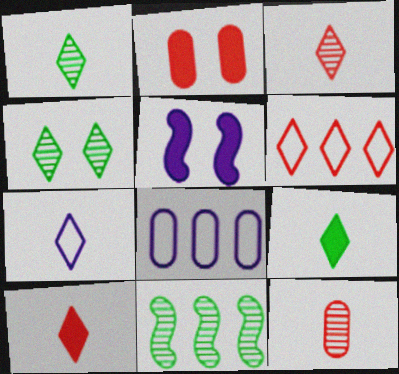[[1, 7, 10], 
[2, 7, 11], 
[3, 7, 9]]